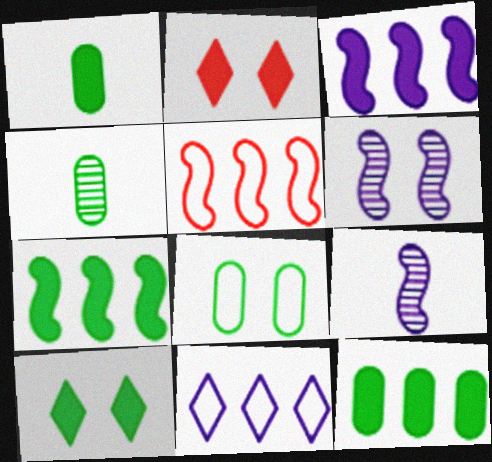[[1, 2, 3], 
[1, 7, 10], 
[2, 6, 8], 
[4, 8, 12]]